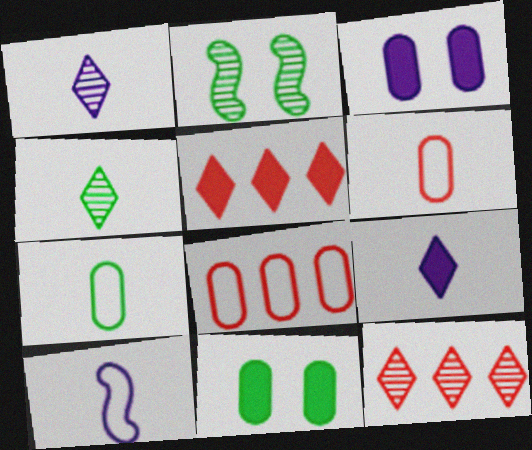[[2, 8, 9], 
[10, 11, 12]]